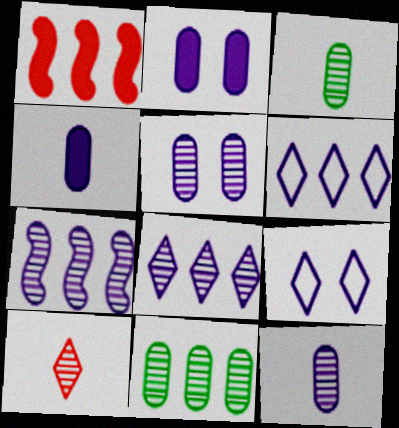[[1, 3, 9], 
[1, 6, 11], 
[4, 7, 9]]